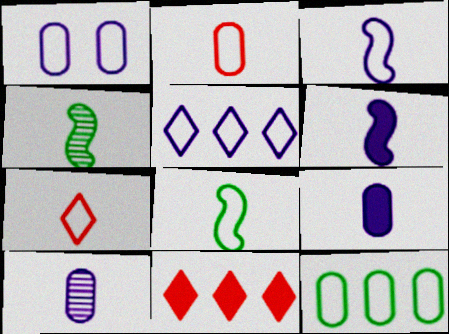[[1, 2, 12], 
[1, 3, 5], 
[1, 4, 11], 
[4, 7, 9]]